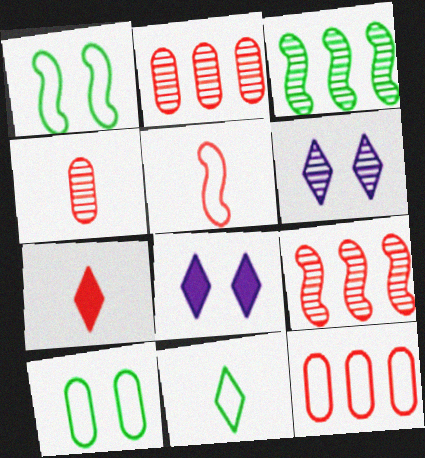[[3, 4, 6], 
[4, 5, 7]]